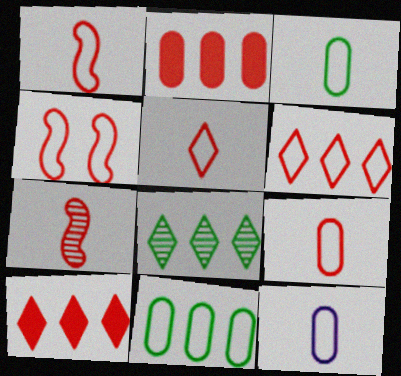[[1, 5, 9], 
[3, 9, 12], 
[4, 6, 9]]